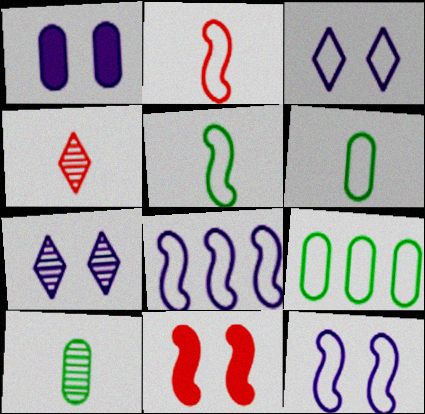[[1, 7, 12], 
[2, 3, 9]]